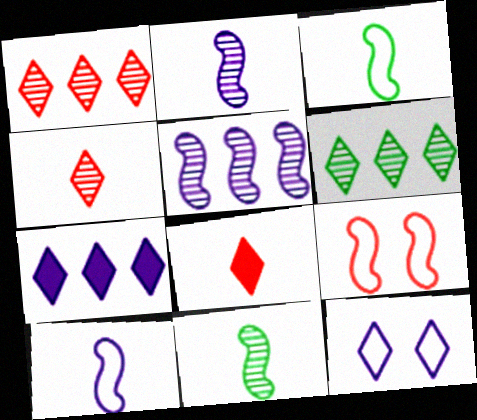[[6, 8, 12]]